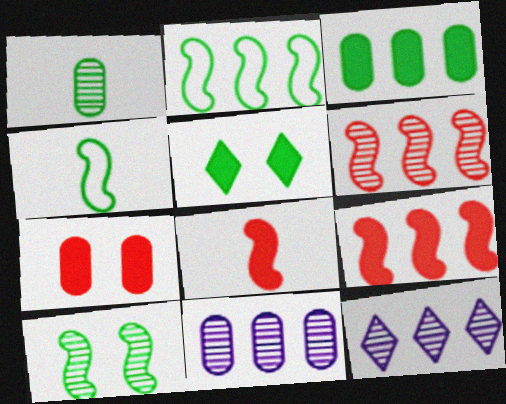[[1, 2, 5], 
[4, 7, 12]]